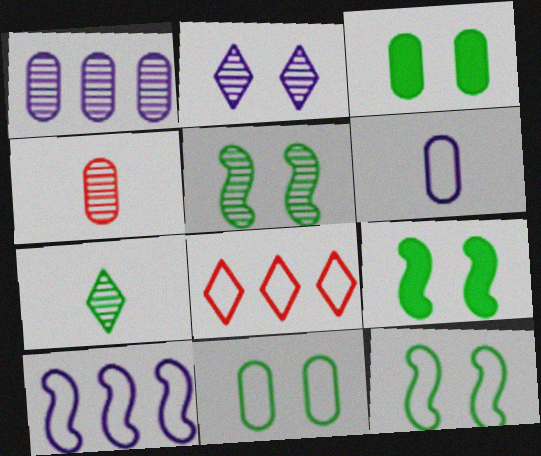[[5, 9, 12], 
[6, 8, 12]]